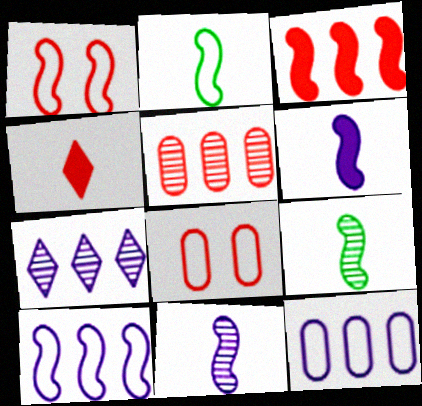[[1, 2, 10], 
[1, 4, 5]]